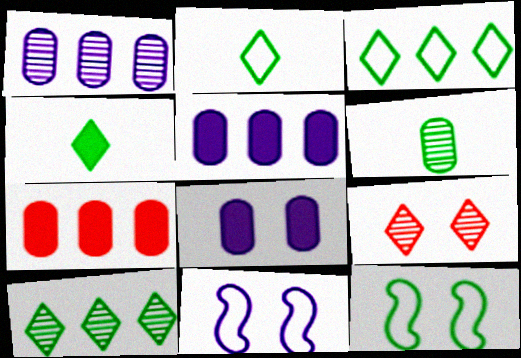[[8, 9, 12]]